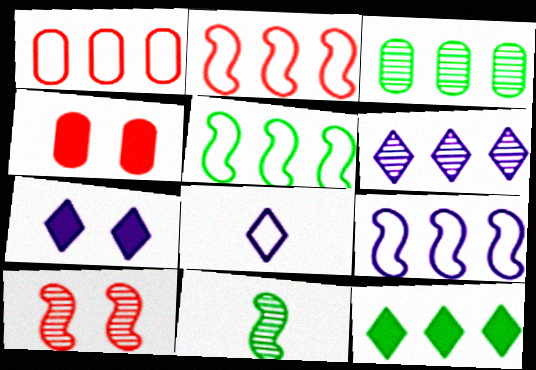[[1, 7, 11], 
[2, 5, 9], 
[3, 5, 12], 
[6, 7, 8]]